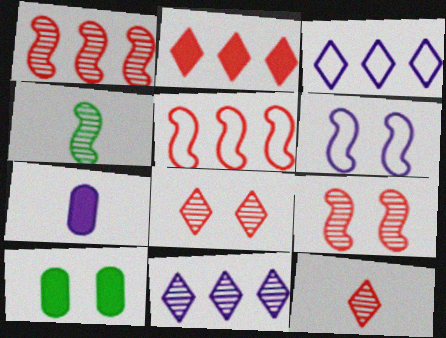[[6, 7, 11], 
[6, 8, 10]]